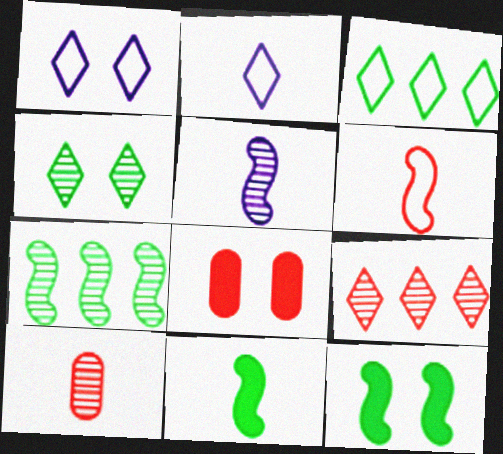[[2, 7, 8], 
[2, 10, 11], 
[3, 5, 8], 
[5, 6, 11], 
[6, 8, 9]]